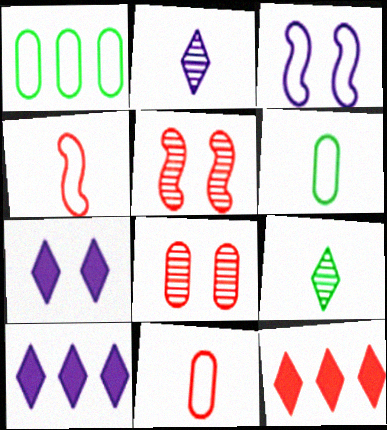[[4, 8, 12], 
[5, 6, 10], 
[5, 11, 12]]